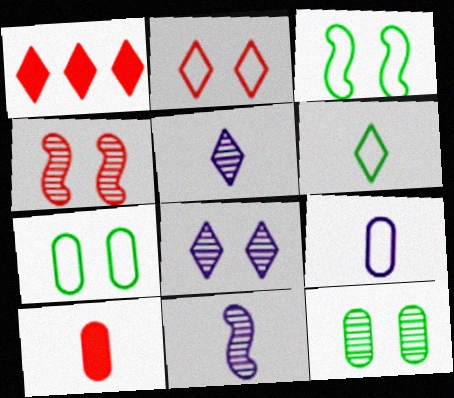[[1, 6, 8], 
[1, 7, 11], 
[4, 8, 12], 
[6, 10, 11]]